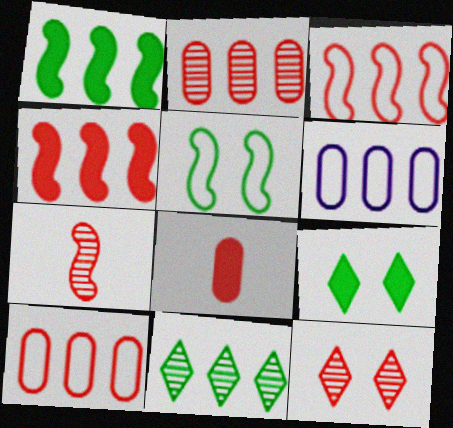[[2, 7, 12], 
[3, 8, 12], 
[4, 6, 11], 
[6, 7, 9]]